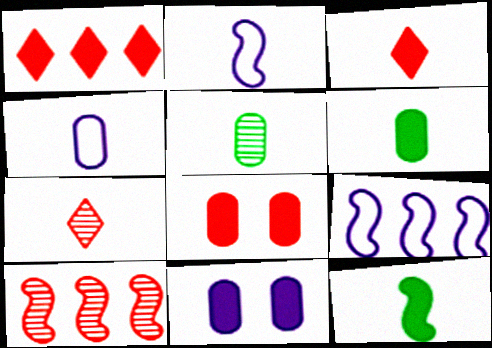[[1, 11, 12], 
[2, 3, 5], 
[2, 6, 7], 
[4, 7, 12]]